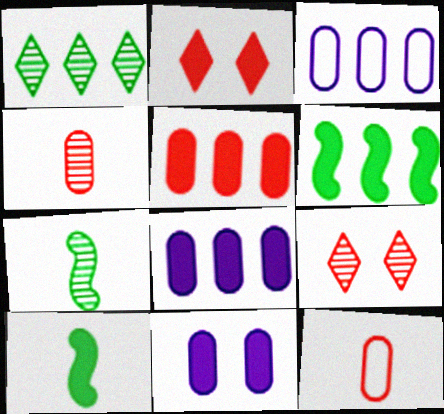[[2, 3, 7], 
[2, 8, 10], 
[3, 9, 10]]